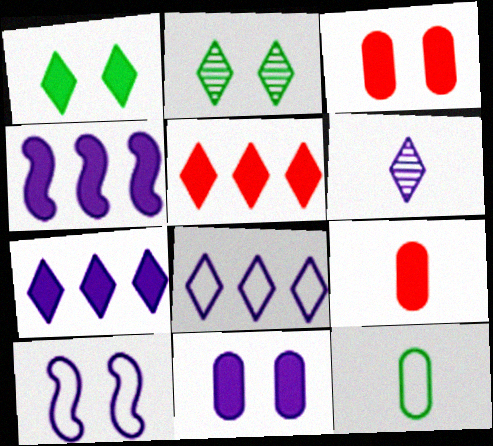[[1, 4, 9], 
[2, 3, 10]]